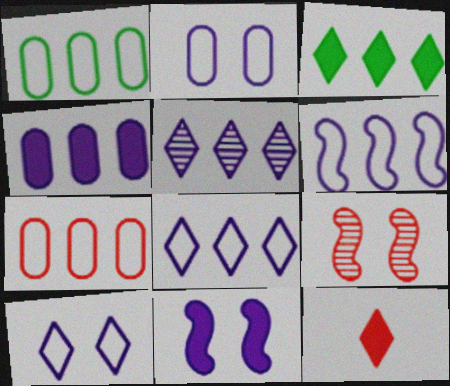[[4, 5, 6], 
[7, 9, 12]]